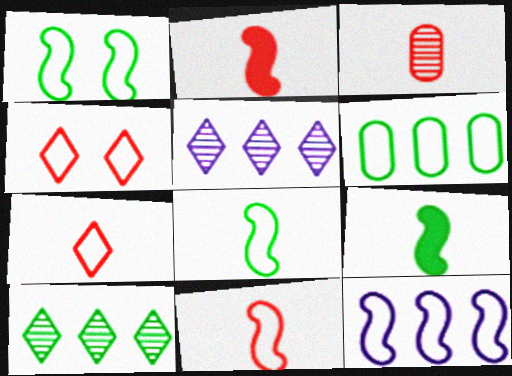[[1, 11, 12], 
[2, 3, 7]]